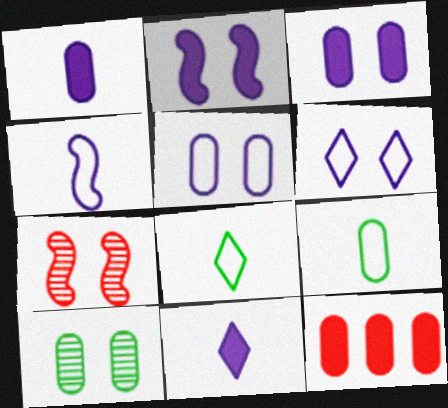[]